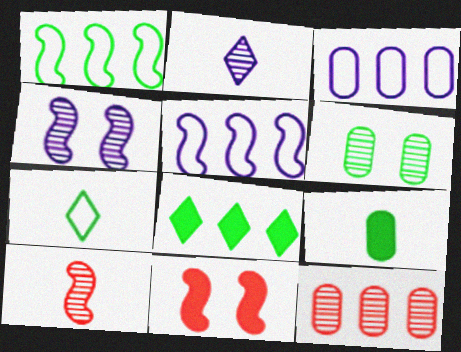[[5, 8, 12]]